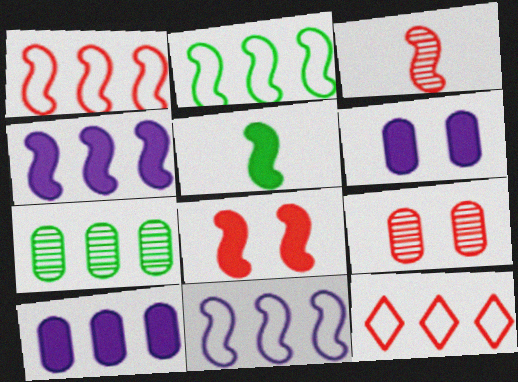[[1, 2, 11], 
[1, 3, 8], 
[4, 5, 8], 
[4, 7, 12]]